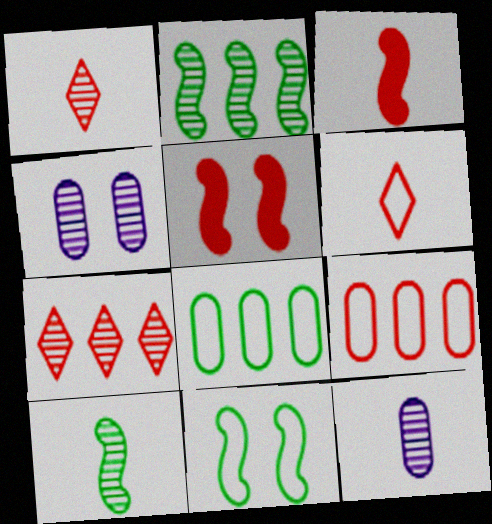[[1, 2, 4], 
[1, 5, 9], 
[1, 10, 12], 
[4, 7, 10]]